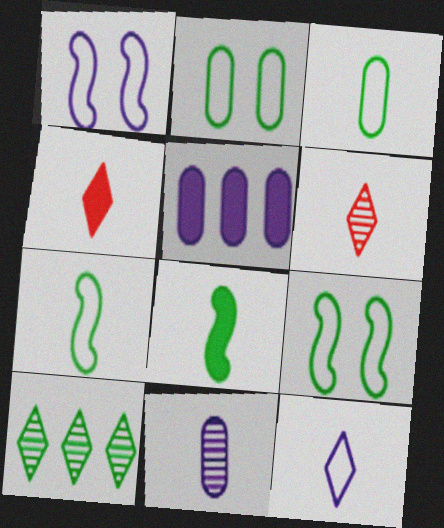[[2, 8, 10], 
[4, 7, 11], 
[5, 6, 9]]